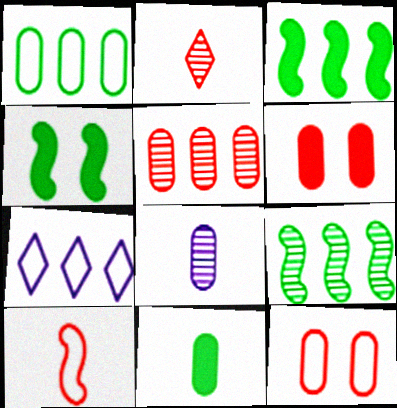[[1, 6, 8], 
[3, 5, 7]]